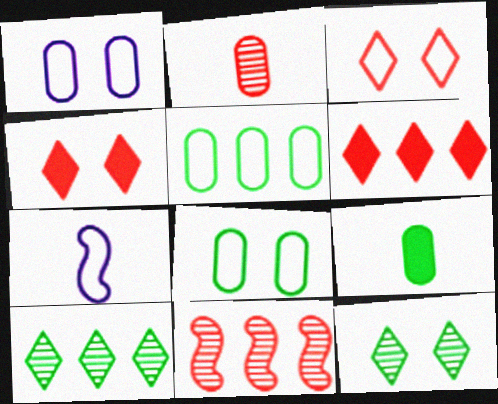[[3, 5, 7]]